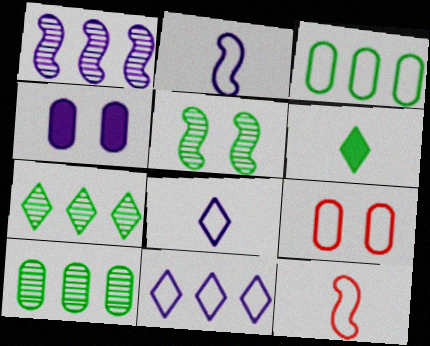[[1, 4, 8], 
[1, 6, 9], 
[3, 5, 6], 
[4, 7, 12]]